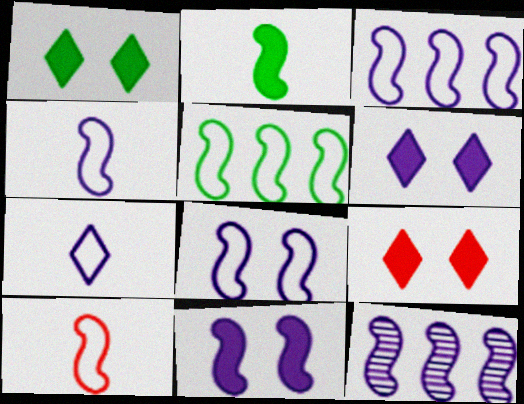[[1, 6, 9], 
[3, 4, 8], 
[4, 11, 12], 
[5, 8, 10]]